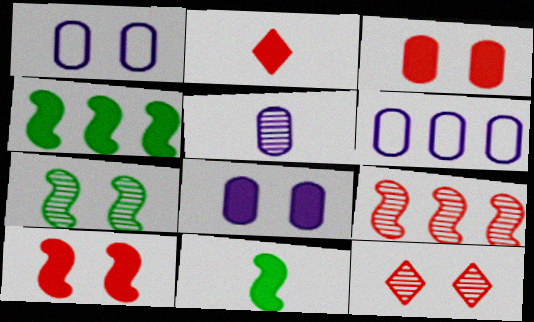[[2, 4, 8], 
[2, 6, 7], 
[5, 6, 8], 
[6, 11, 12]]